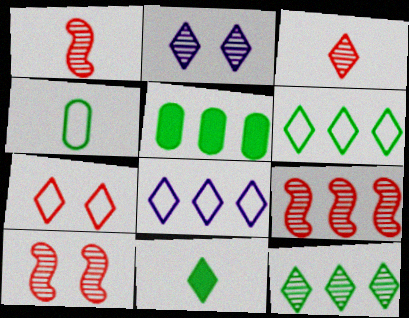[[1, 9, 10], 
[2, 3, 12], 
[5, 8, 9]]